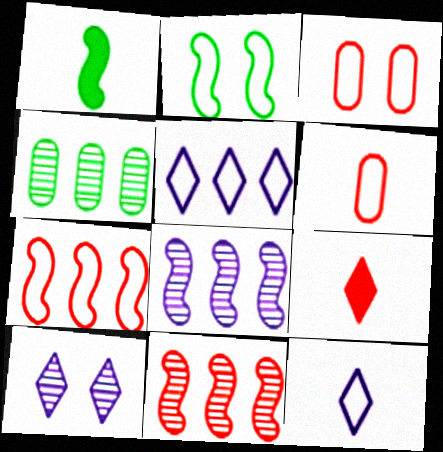[[2, 5, 6], 
[3, 9, 11]]